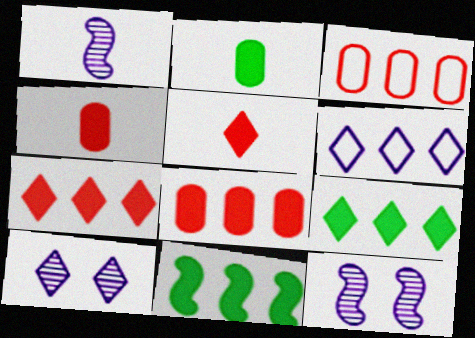[]